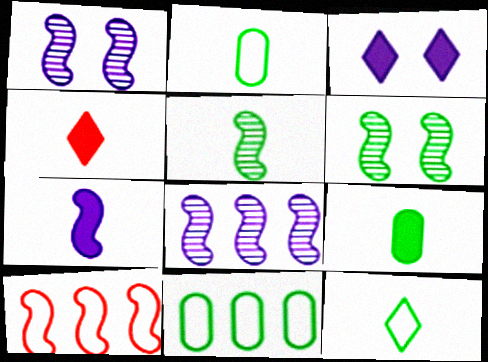[[1, 4, 11], 
[4, 7, 9], 
[5, 9, 12], 
[6, 7, 10]]